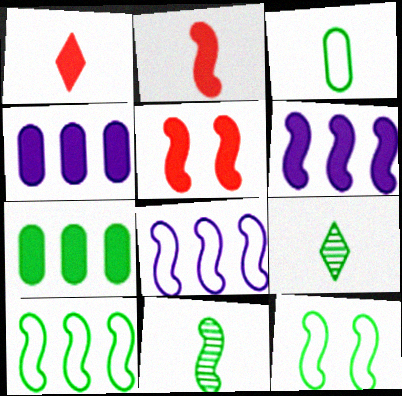[[5, 8, 11], 
[7, 9, 12]]